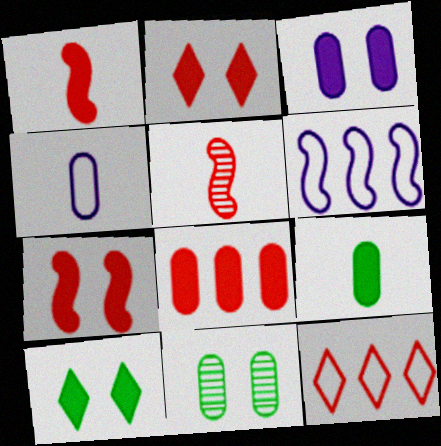[[1, 2, 8], 
[3, 7, 10], 
[3, 8, 9], 
[4, 8, 11]]